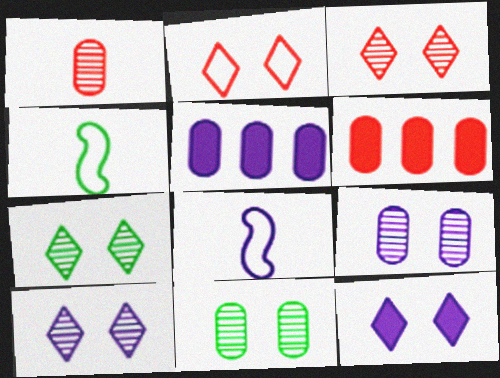[[2, 7, 12], 
[3, 4, 5], 
[3, 7, 10], 
[4, 6, 10], 
[5, 8, 10], 
[6, 7, 8]]